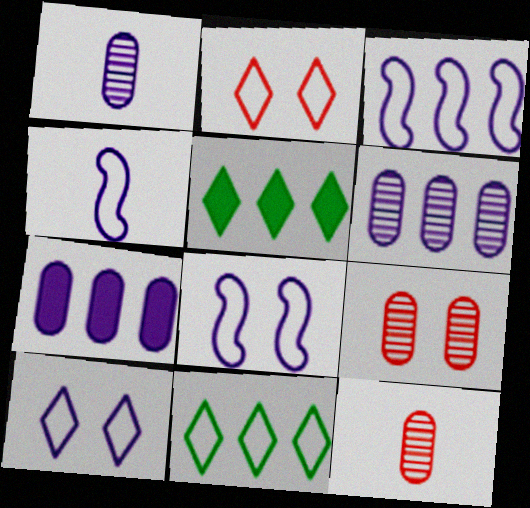[[3, 4, 8], 
[4, 5, 9], 
[5, 8, 12]]